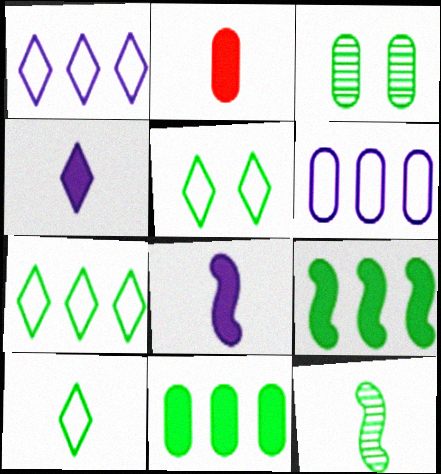[[2, 3, 6], 
[3, 9, 10], 
[5, 7, 10], 
[5, 11, 12]]